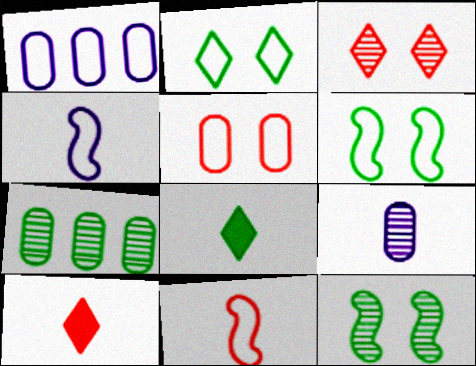[[1, 2, 11], 
[1, 10, 12], 
[6, 7, 8], 
[8, 9, 11]]